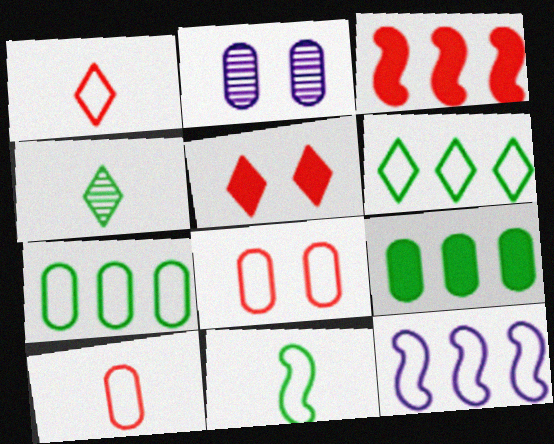[[2, 9, 10]]